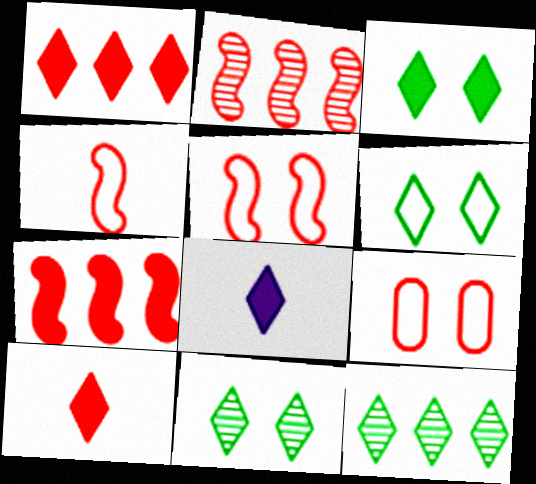[[1, 3, 8], 
[2, 9, 10], 
[3, 6, 11]]